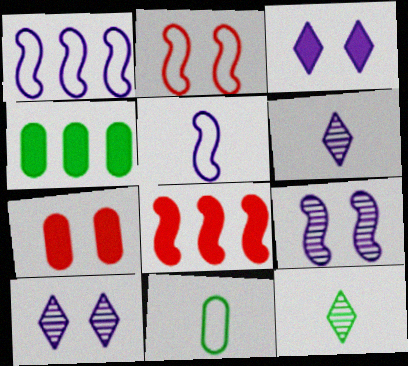[[1, 7, 12], 
[2, 4, 6], 
[8, 10, 11]]